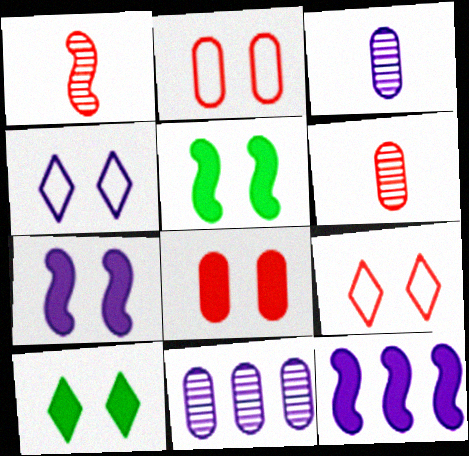[[3, 4, 12], 
[7, 8, 10]]